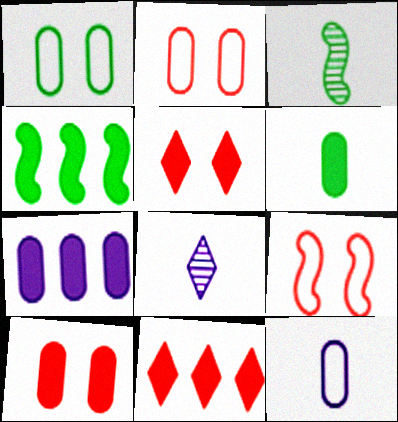[[2, 4, 8], 
[4, 7, 11], 
[6, 7, 10]]